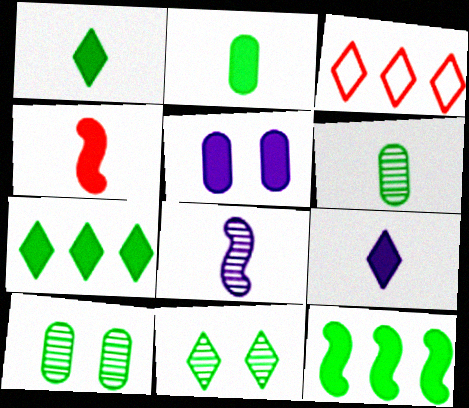[[2, 4, 9], 
[3, 9, 11], 
[4, 5, 7]]